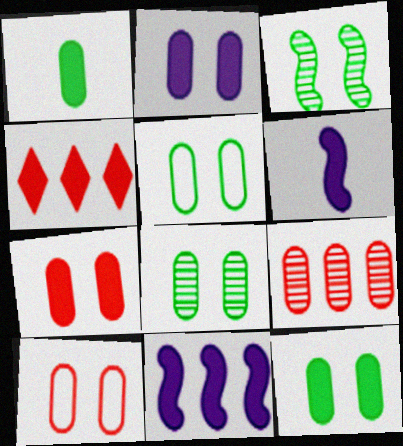[[2, 7, 12], 
[2, 8, 10], 
[4, 6, 12], 
[5, 8, 12]]